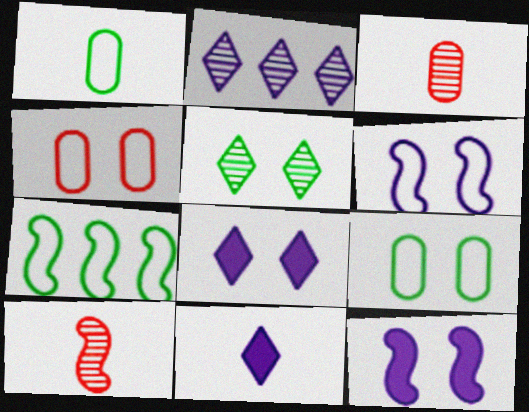[[1, 10, 11], 
[3, 7, 8], 
[4, 5, 12], 
[7, 10, 12]]